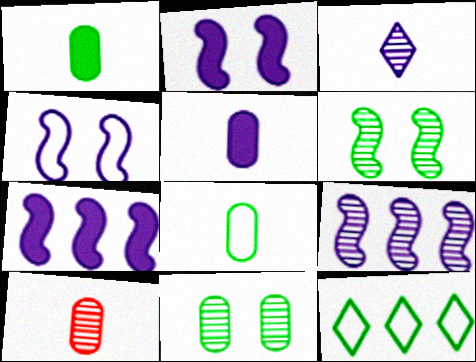[[1, 6, 12], 
[2, 10, 12], 
[5, 8, 10]]